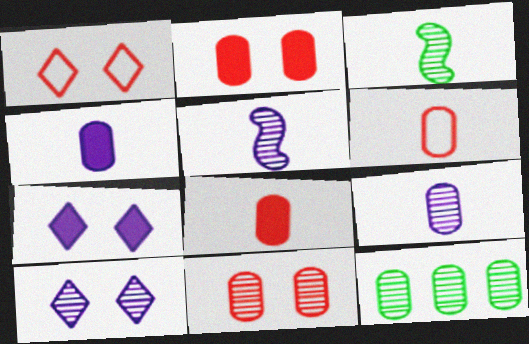[[9, 11, 12]]